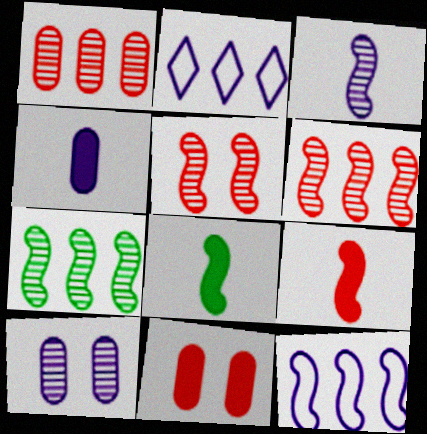[[3, 5, 7], 
[5, 8, 12]]